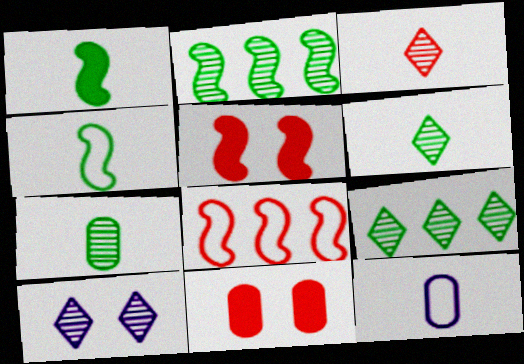[[1, 3, 12], 
[3, 8, 11], 
[3, 9, 10], 
[5, 9, 12]]